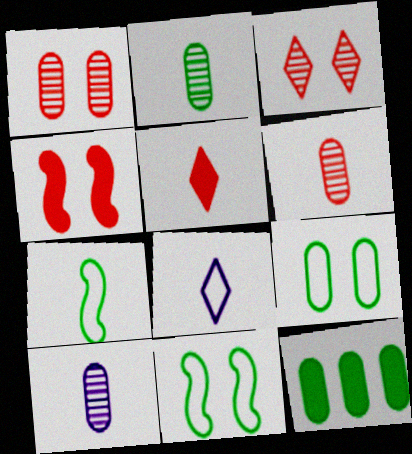[[2, 6, 10], 
[2, 9, 12], 
[5, 7, 10]]